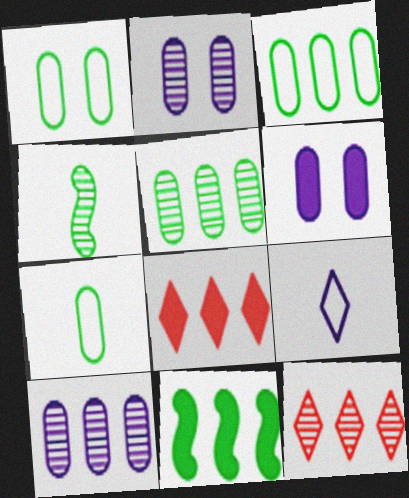[[1, 3, 7], 
[2, 4, 12]]